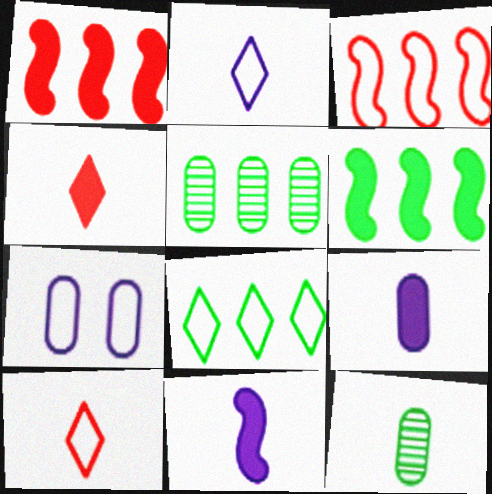[[5, 6, 8], 
[10, 11, 12]]